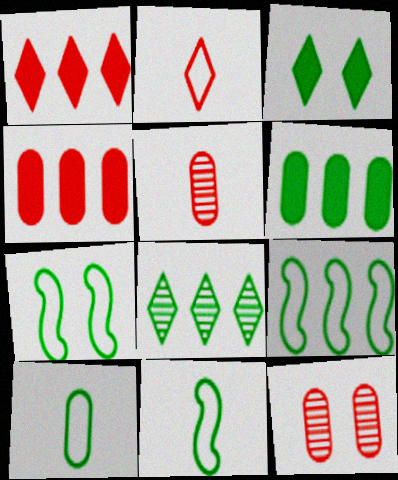[[6, 8, 9], 
[7, 9, 11]]